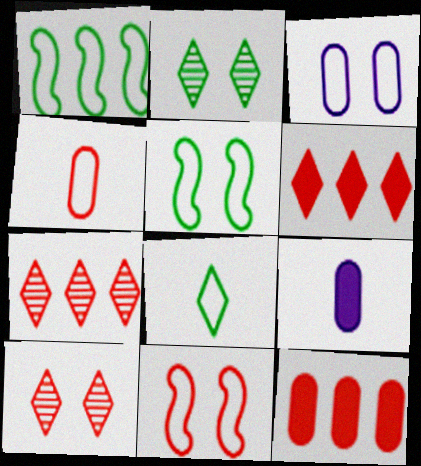[[1, 9, 10], 
[5, 7, 9]]